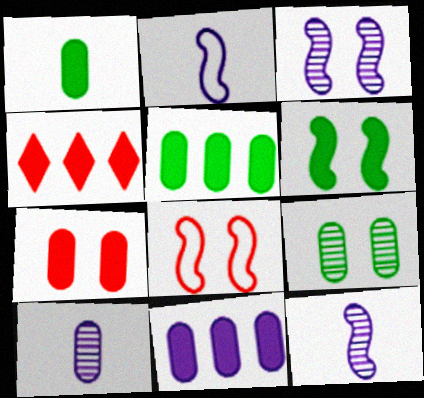[[1, 7, 11], 
[2, 4, 9], 
[3, 6, 8]]